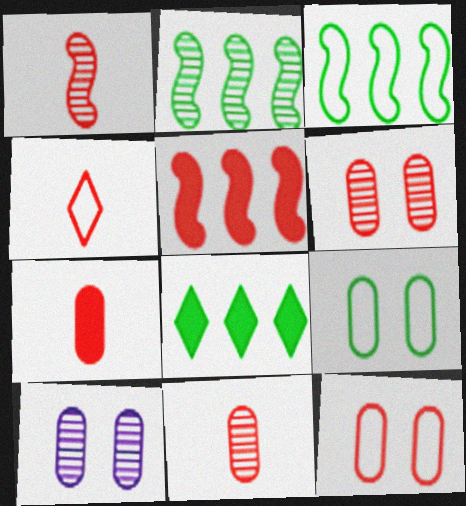[[1, 4, 7], 
[4, 5, 6]]